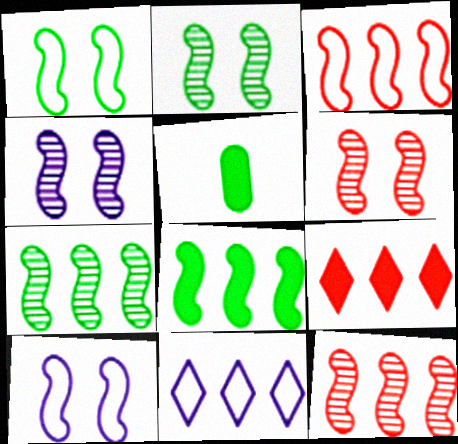[[2, 4, 6], 
[5, 6, 11]]